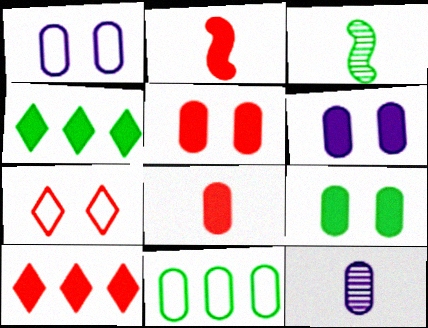[[1, 3, 10], 
[2, 4, 6], 
[2, 5, 10], 
[5, 6, 9], 
[5, 11, 12]]